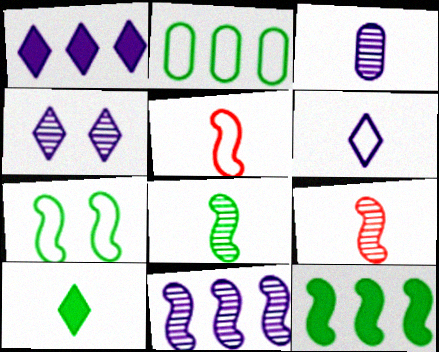[[1, 4, 6], 
[3, 4, 11], 
[3, 5, 10], 
[7, 8, 12]]